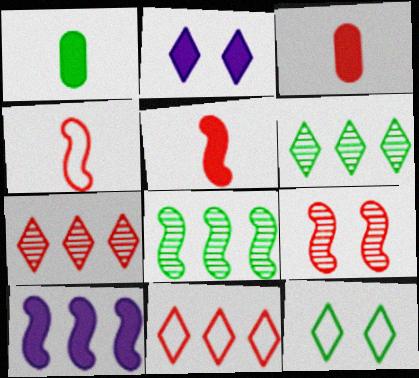[[1, 8, 12], 
[3, 9, 11]]